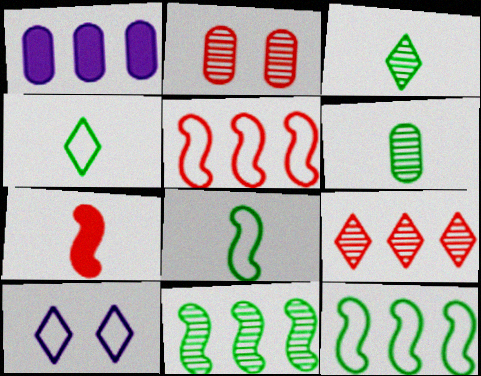[[1, 9, 12]]